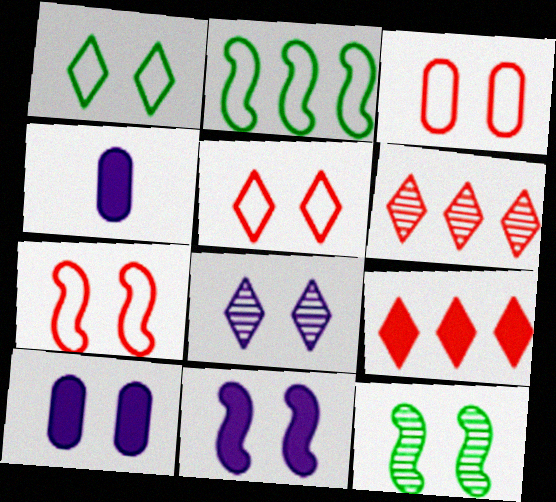[[3, 5, 7], 
[5, 10, 12], 
[7, 11, 12]]